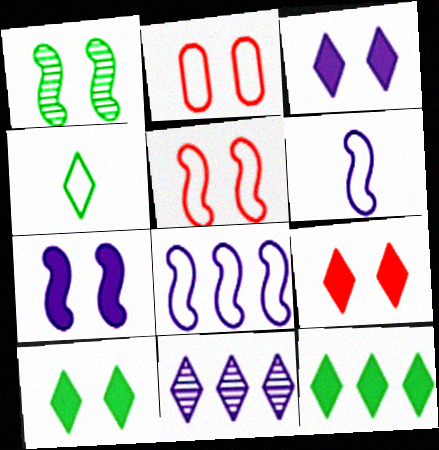[[1, 2, 3], 
[1, 5, 7], 
[2, 4, 8], 
[3, 9, 10], 
[4, 9, 11]]